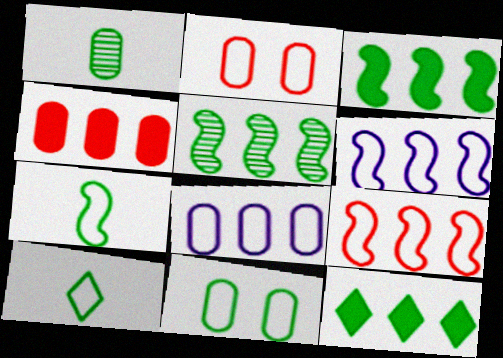[[2, 6, 10]]